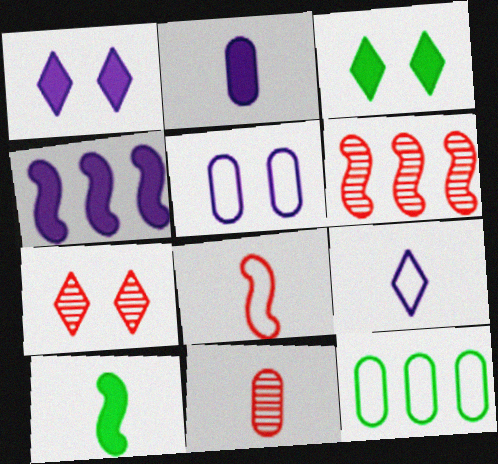[[1, 2, 4], 
[6, 7, 11], 
[9, 10, 11]]